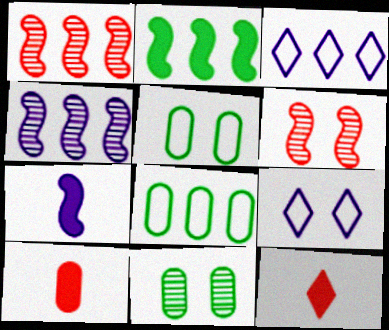[[4, 5, 12]]